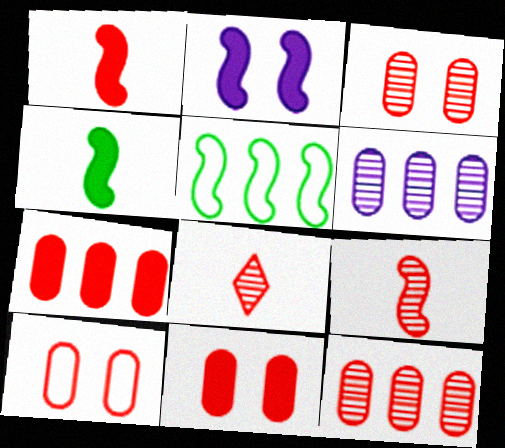[[2, 5, 9], 
[3, 10, 11]]